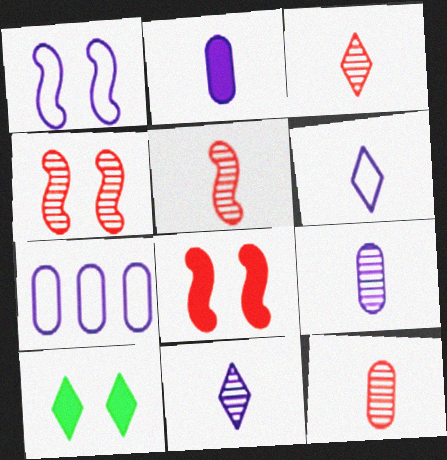[[1, 6, 7], 
[3, 5, 12], 
[5, 7, 10]]